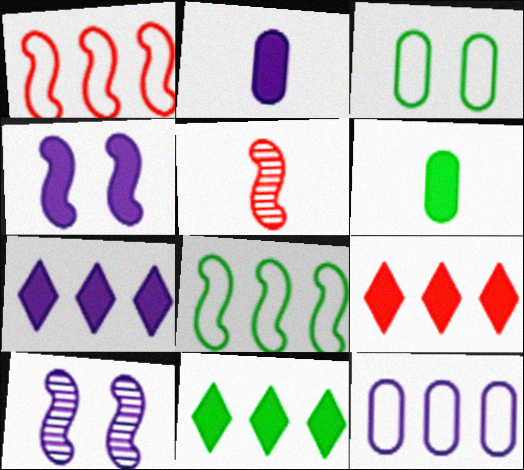[[2, 4, 7], 
[3, 5, 7], 
[4, 5, 8], 
[4, 6, 9], 
[7, 9, 11]]